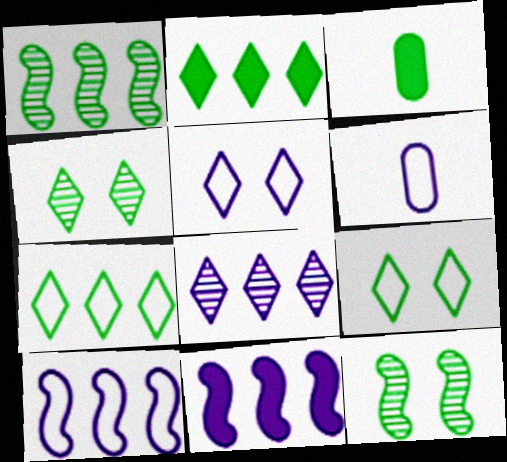[[1, 3, 9], 
[3, 7, 12], 
[5, 6, 10]]